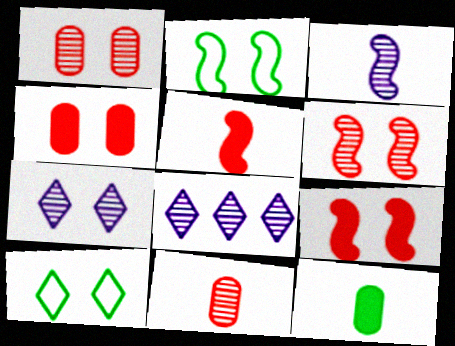[[2, 4, 7]]